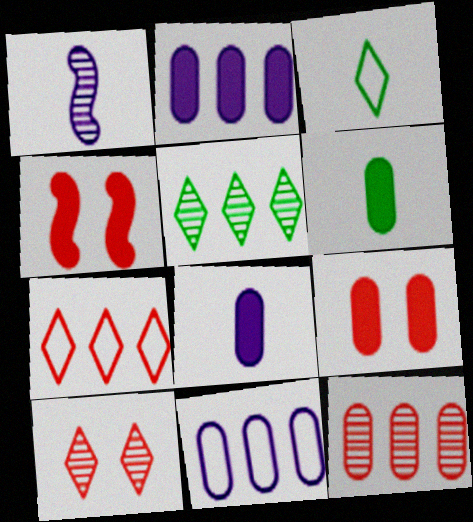[[2, 6, 9]]